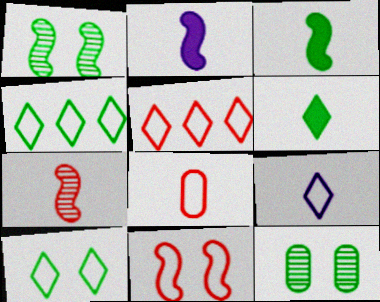[[2, 5, 12], 
[3, 4, 12], 
[5, 8, 11], 
[5, 9, 10]]